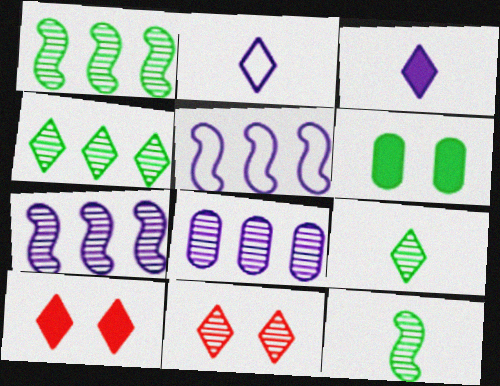[[2, 4, 10], 
[8, 11, 12]]